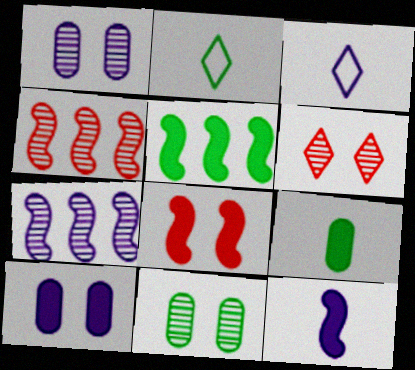[[2, 4, 10], 
[2, 5, 11], 
[3, 7, 10], 
[5, 8, 12]]